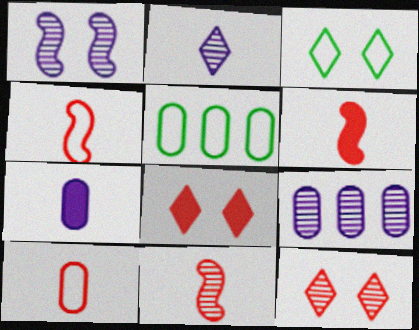[[1, 2, 9], 
[3, 6, 9], 
[4, 6, 11]]